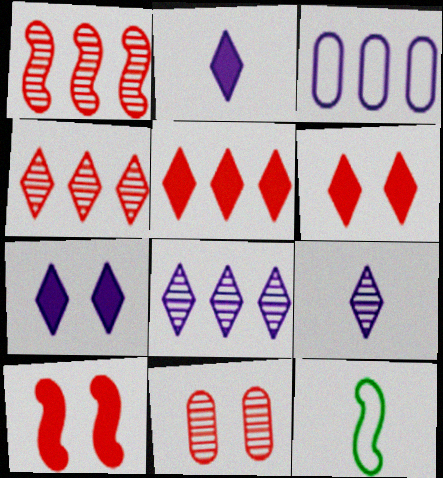[]